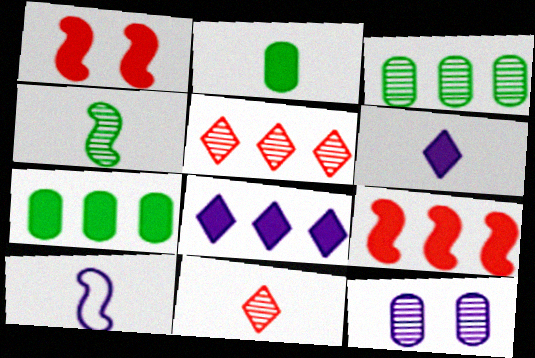[[1, 2, 8], 
[1, 6, 7], 
[2, 10, 11], 
[4, 5, 12], 
[7, 8, 9], 
[8, 10, 12]]